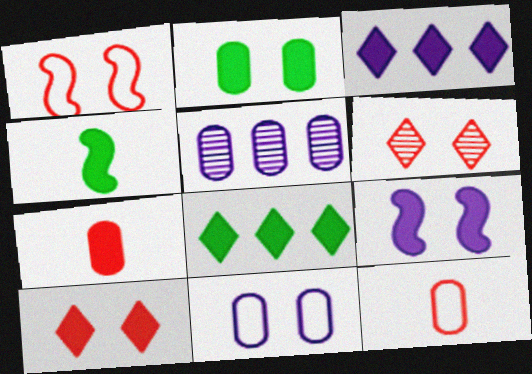[[2, 4, 8], 
[2, 5, 12], 
[2, 9, 10], 
[7, 8, 9]]